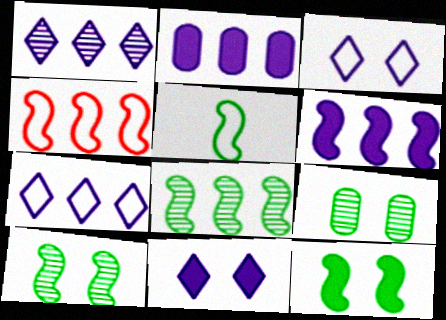[[4, 6, 8], 
[5, 8, 12]]